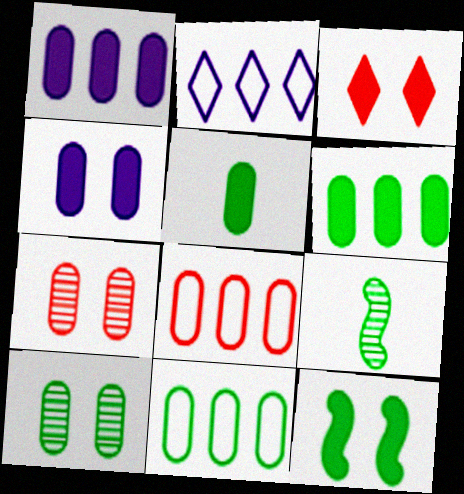[[3, 4, 12], 
[5, 10, 11]]